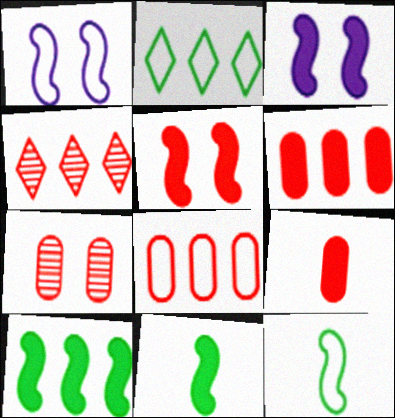[[7, 8, 9]]